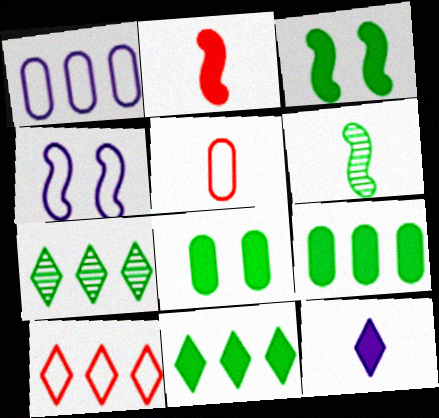[[5, 6, 12]]